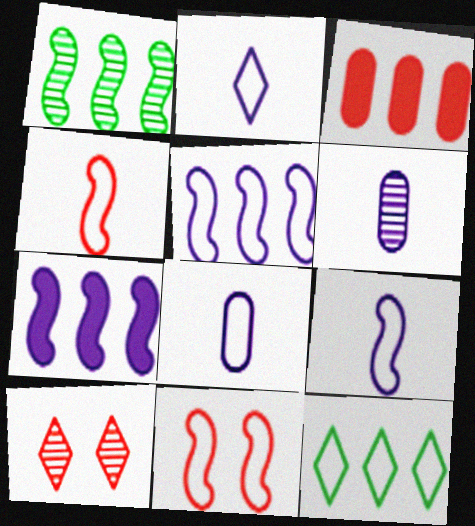[[1, 6, 10], 
[2, 8, 9], 
[3, 4, 10], 
[8, 11, 12]]